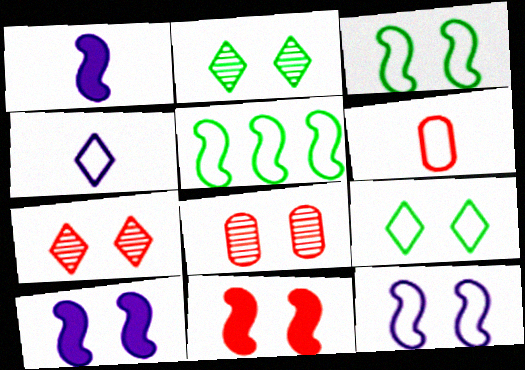[[8, 9, 10]]